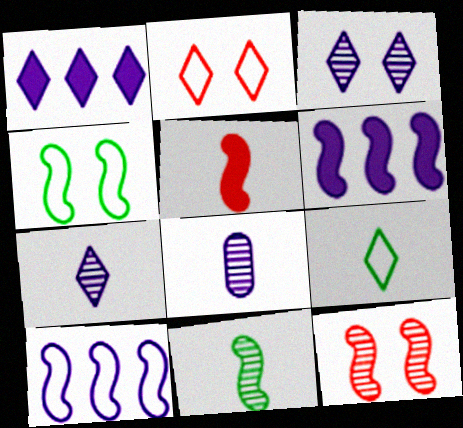[[5, 8, 9]]